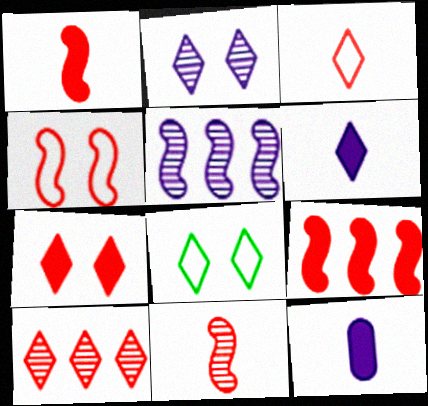[[2, 7, 8], 
[3, 7, 10], 
[4, 9, 11], 
[6, 8, 10]]